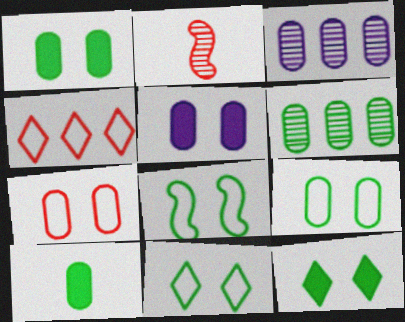[[3, 7, 10], 
[6, 9, 10], 
[8, 9, 11]]